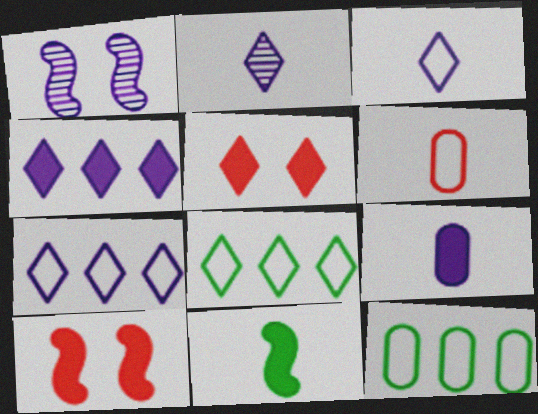[[1, 7, 9], 
[2, 5, 8], 
[2, 6, 11], 
[2, 10, 12]]